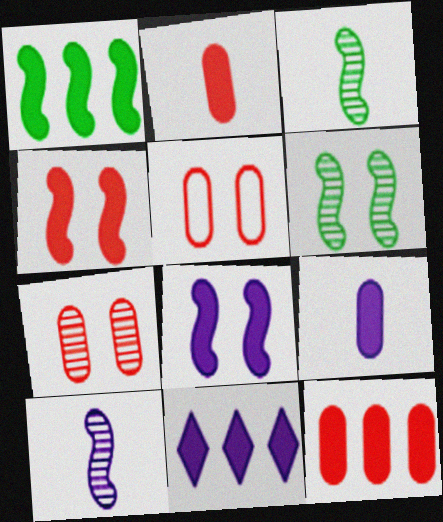[[1, 11, 12], 
[3, 5, 11], 
[8, 9, 11]]